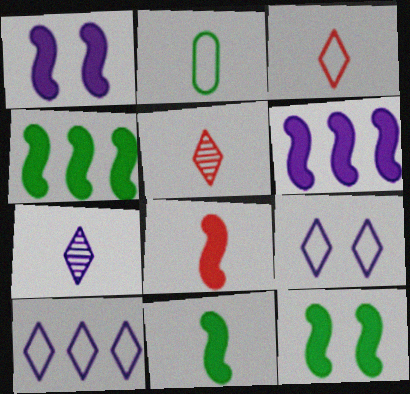[[1, 4, 8], 
[2, 7, 8], 
[4, 11, 12], 
[6, 8, 12]]